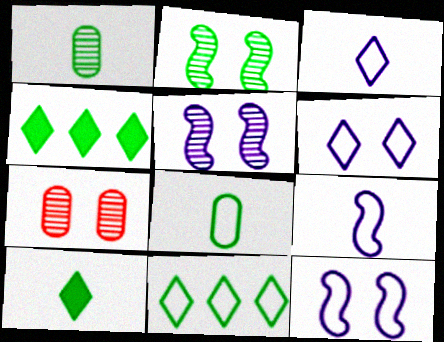[[2, 4, 8], 
[4, 7, 9]]